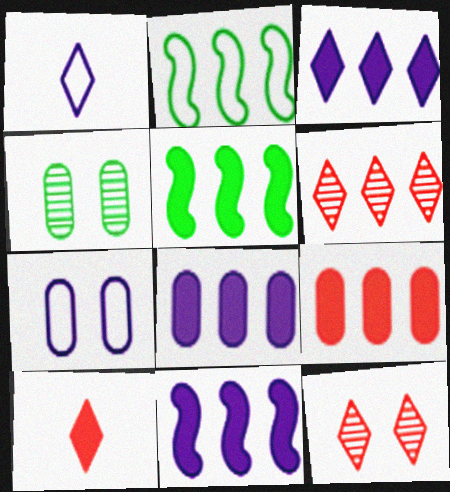[[2, 6, 8], 
[3, 5, 9], 
[3, 8, 11]]